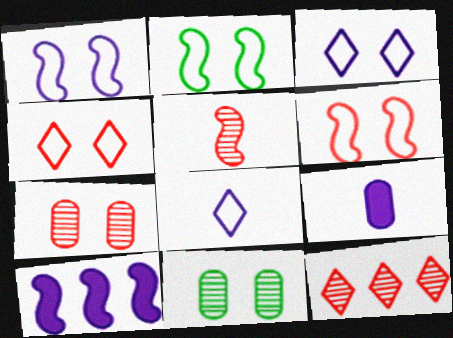[[1, 2, 6], 
[2, 5, 10], 
[2, 9, 12], 
[5, 7, 12]]